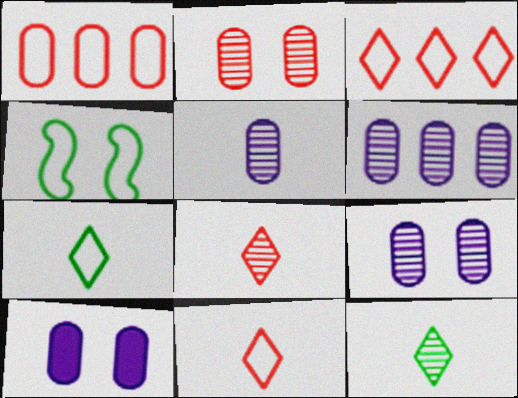[[5, 6, 9]]